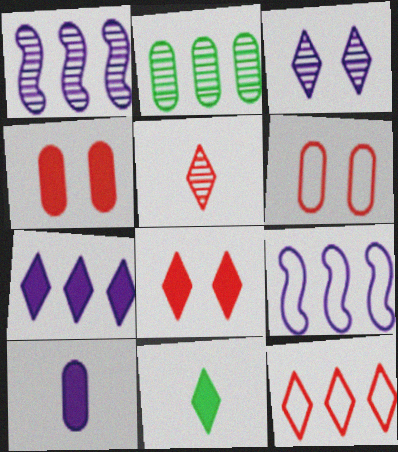[[1, 6, 11], 
[2, 6, 10], 
[3, 9, 10], 
[3, 11, 12], 
[5, 8, 12], 
[7, 8, 11]]